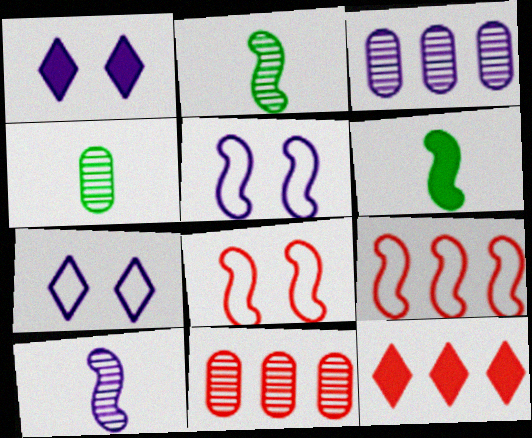[[1, 4, 9], 
[4, 5, 12], 
[6, 7, 11], 
[9, 11, 12]]